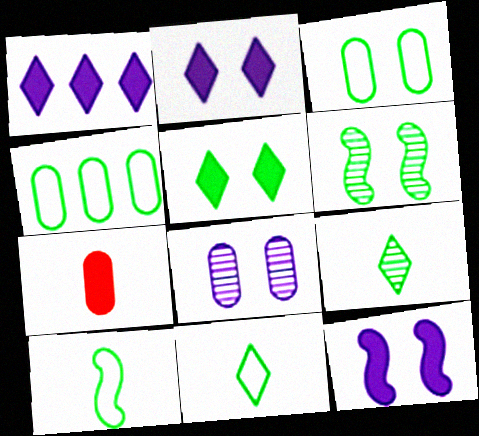[[3, 5, 6], 
[4, 7, 8]]